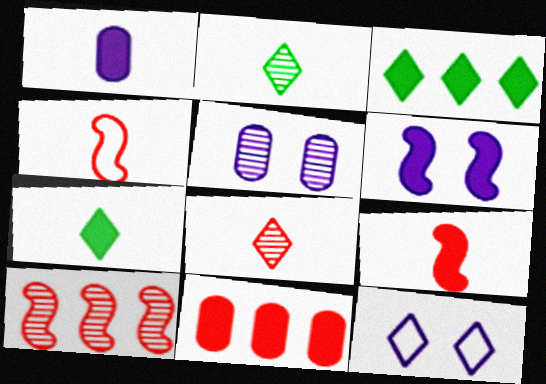[[1, 2, 4], 
[1, 7, 9], 
[2, 5, 10], 
[3, 4, 5], 
[3, 8, 12], 
[5, 6, 12], 
[6, 7, 11]]